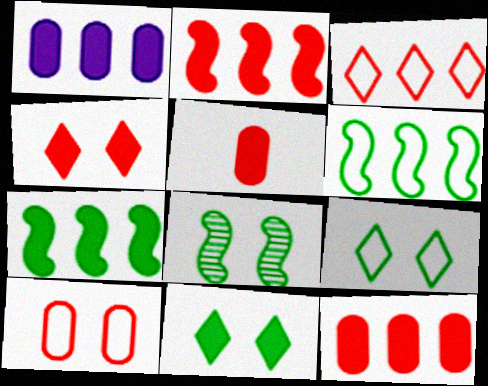[[2, 4, 5]]